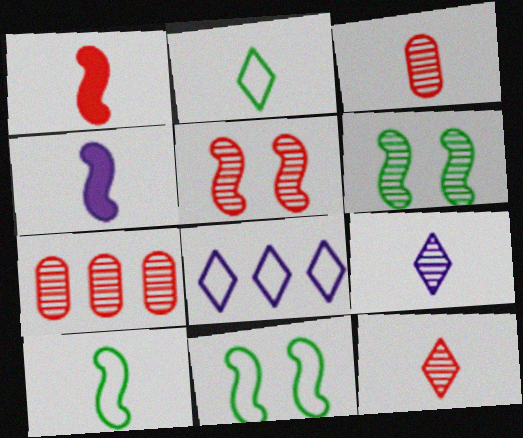[[2, 3, 4], 
[5, 7, 12], 
[6, 7, 9]]